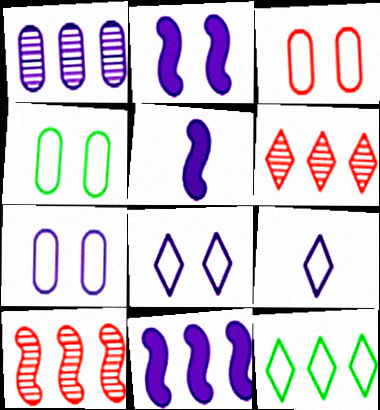[[1, 2, 9], 
[1, 5, 8], 
[2, 5, 11], 
[3, 4, 7], 
[4, 5, 6]]